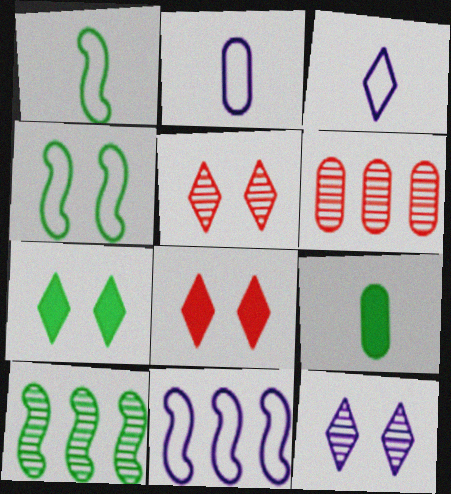[[2, 8, 10], 
[5, 9, 11]]